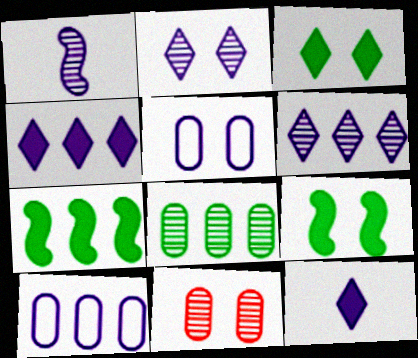[[1, 4, 5]]